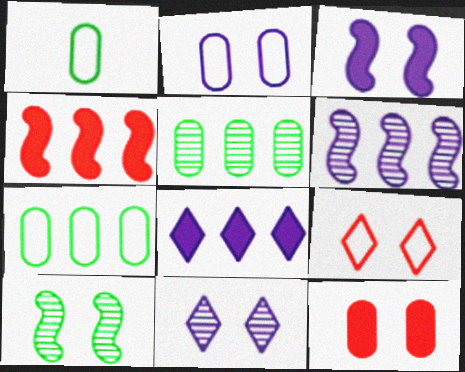[[1, 4, 11], 
[2, 3, 11]]